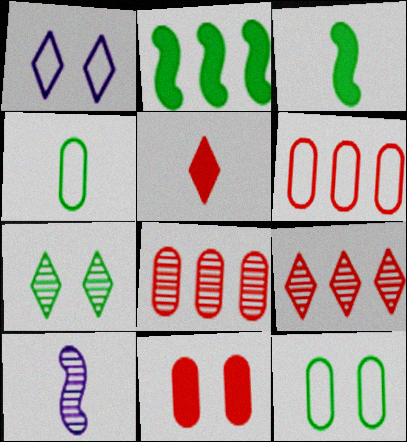[[1, 3, 8], 
[2, 4, 7], 
[4, 5, 10], 
[7, 8, 10]]